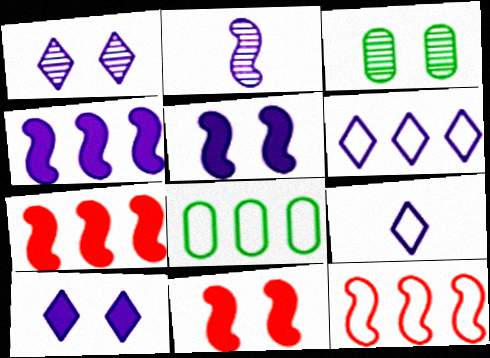[[3, 7, 9], 
[6, 8, 12]]